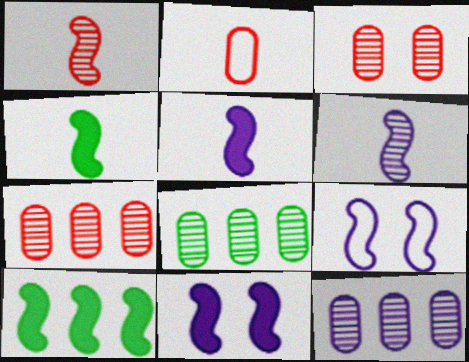[[1, 9, 10], 
[7, 8, 12]]